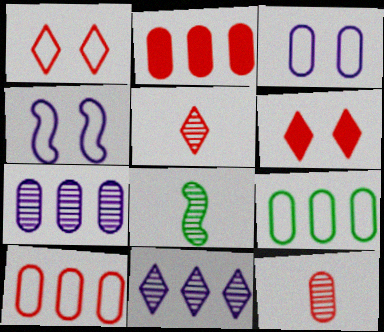[[2, 7, 9]]